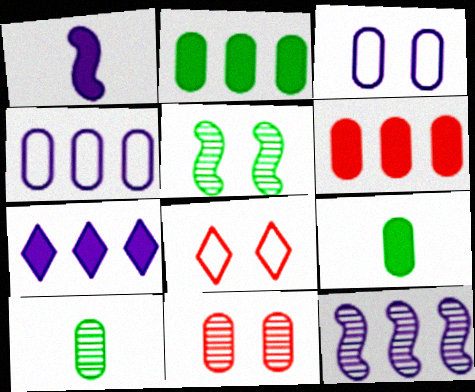[[3, 6, 10], 
[4, 7, 12], 
[4, 9, 11], 
[8, 9, 12]]